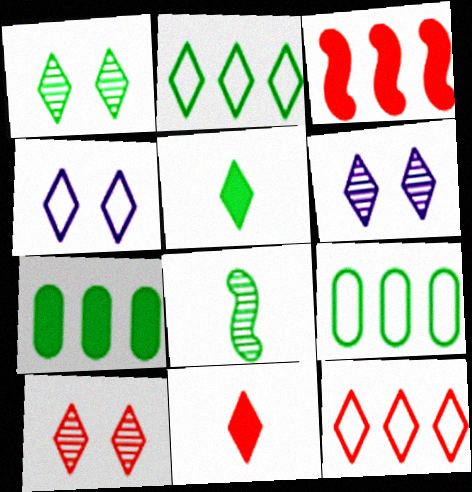[[1, 2, 5], 
[1, 6, 10], 
[2, 6, 11], 
[5, 6, 12], 
[10, 11, 12]]